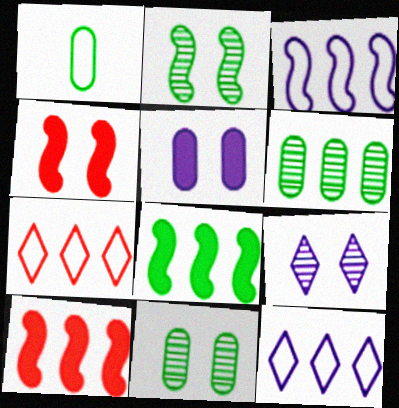[[1, 9, 10], 
[6, 10, 12]]